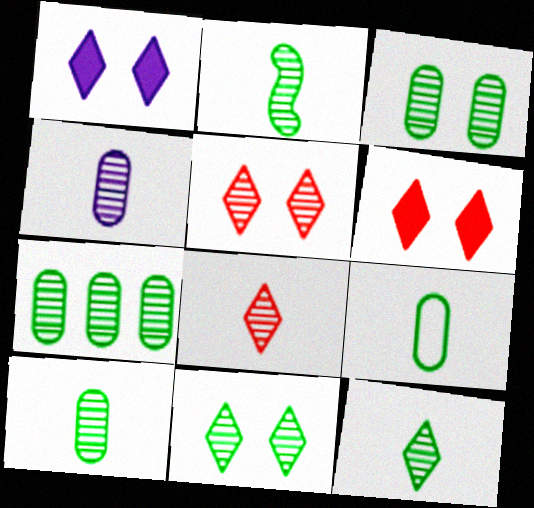[[2, 4, 8], 
[2, 7, 11], 
[2, 10, 12], 
[3, 7, 10]]